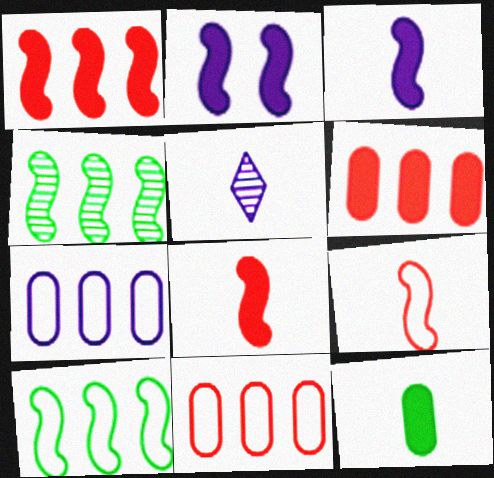[[2, 4, 9], 
[2, 5, 7], 
[5, 9, 12]]